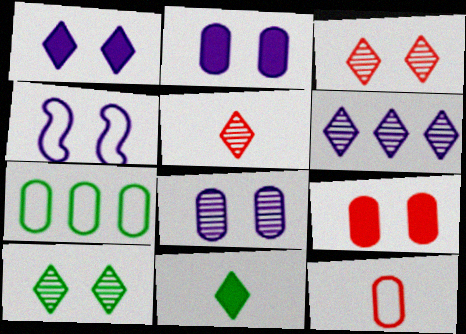[[1, 4, 8], 
[4, 9, 10], 
[5, 6, 10]]